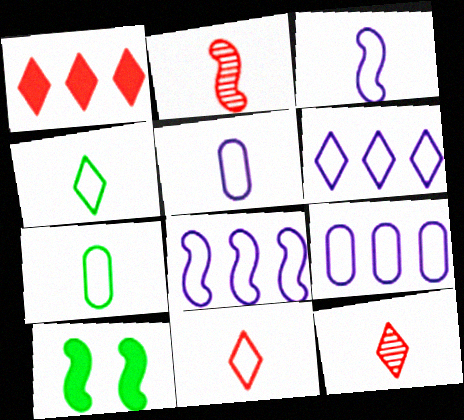[[2, 8, 10], 
[3, 7, 11], 
[6, 8, 9], 
[9, 10, 12]]